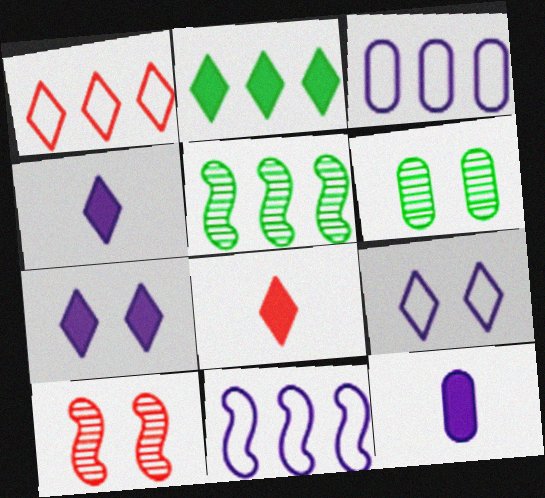[[2, 7, 8], 
[6, 8, 11]]